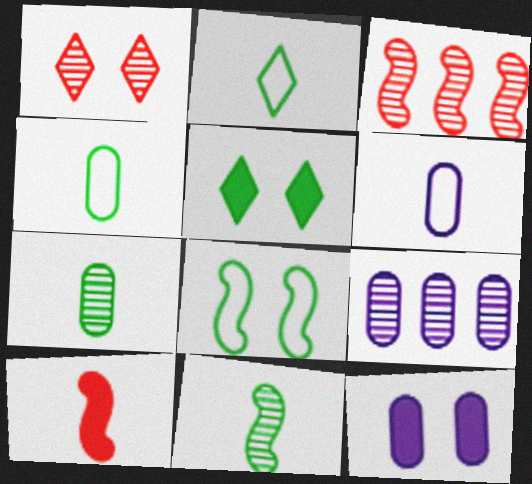[[1, 8, 12], 
[1, 9, 11], 
[2, 3, 12], 
[3, 5, 6], 
[6, 9, 12]]